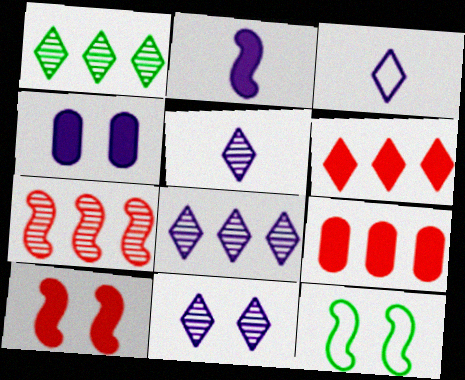[[2, 7, 12], 
[5, 8, 11], 
[5, 9, 12]]